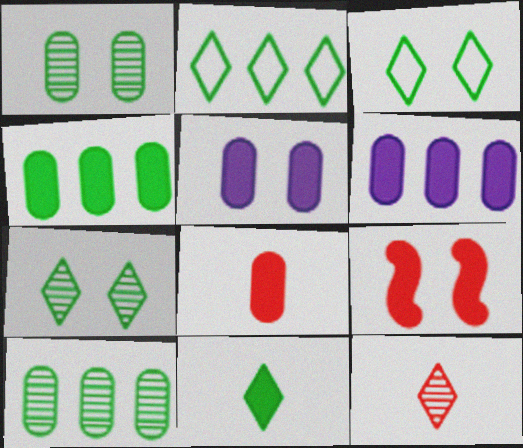[[2, 7, 11], 
[4, 5, 8], 
[6, 9, 11]]